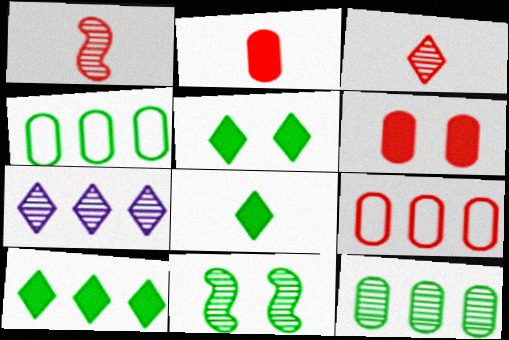[[4, 8, 11], 
[5, 8, 10]]